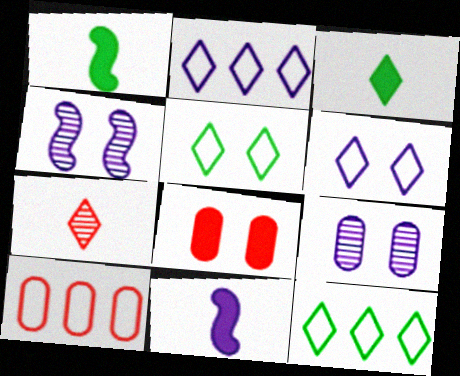[[2, 9, 11], 
[3, 4, 10], 
[4, 5, 8]]